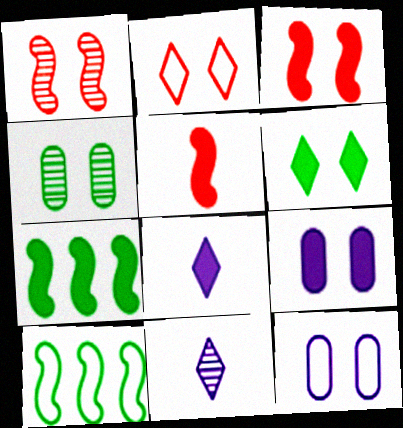[[1, 6, 12], 
[3, 6, 9]]